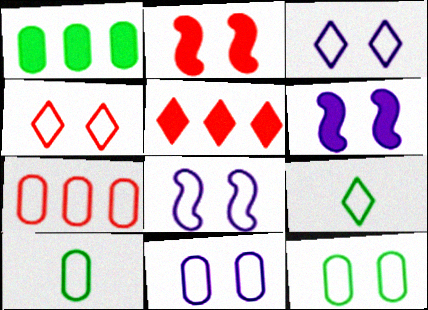[[3, 8, 11], 
[4, 8, 12], 
[7, 8, 9], 
[7, 10, 11]]